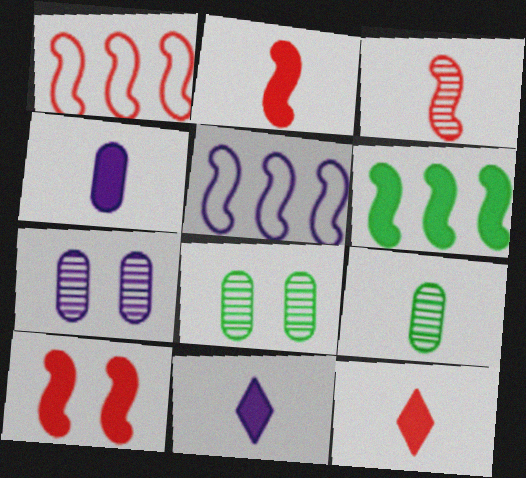[[1, 3, 10], 
[1, 8, 11], 
[5, 7, 11], 
[5, 8, 12]]